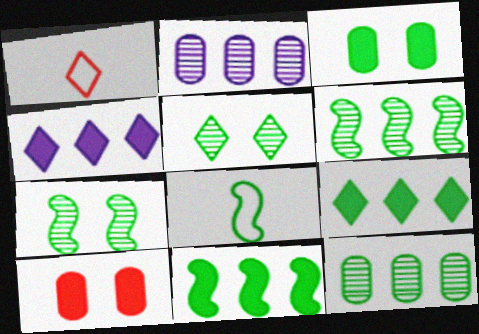[[1, 4, 5], 
[7, 8, 11]]